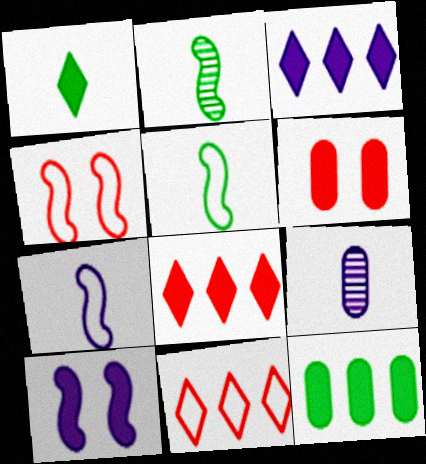[]